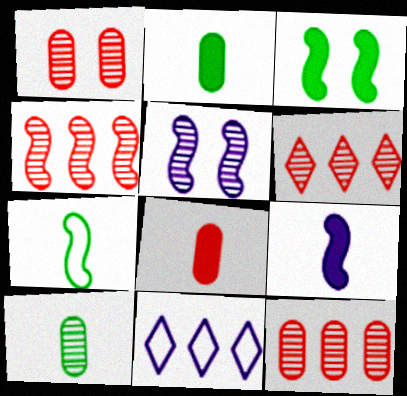[[4, 6, 12], 
[5, 6, 10]]